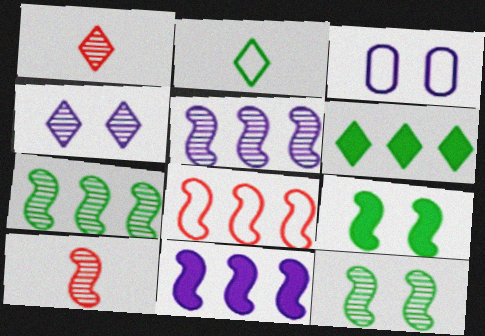[[2, 3, 8], 
[3, 6, 10], 
[5, 10, 12], 
[7, 8, 11]]